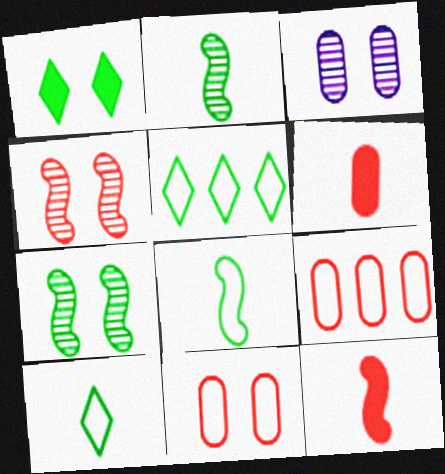[[3, 5, 12]]